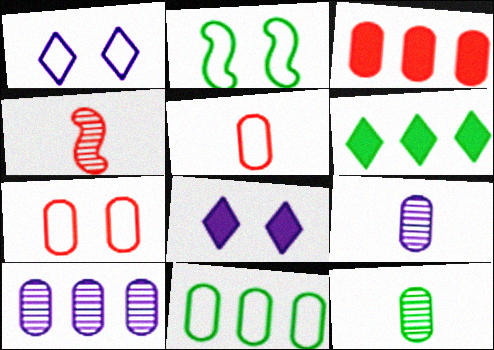[[1, 2, 7], 
[2, 6, 12], 
[3, 10, 11], 
[4, 8, 11]]